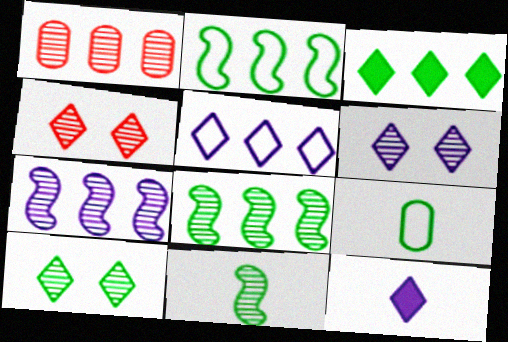[[1, 6, 11], 
[4, 6, 10], 
[5, 6, 12]]